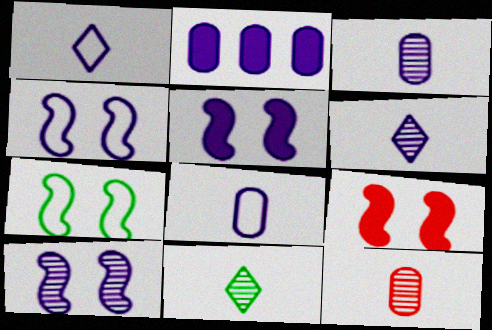[[1, 2, 10], 
[2, 4, 6], 
[4, 5, 10], 
[7, 9, 10]]